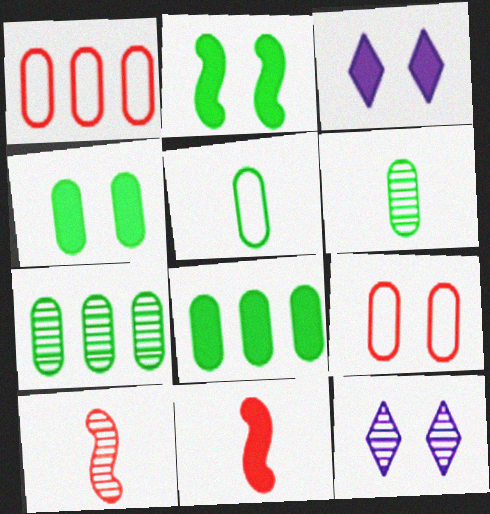[[2, 9, 12], 
[3, 8, 11], 
[4, 5, 7], 
[7, 10, 12]]